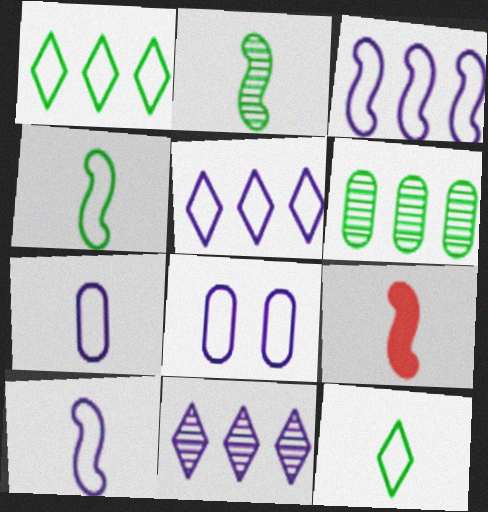[[2, 9, 10], 
[5, 8, 10]]